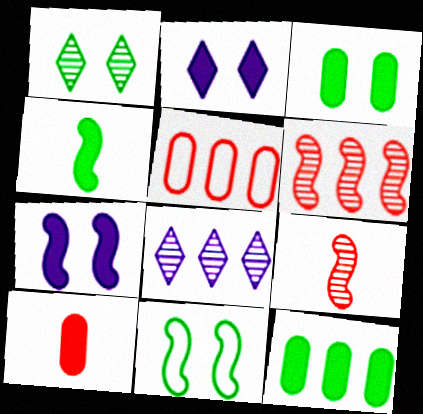[[1, 3, 11], 
[8, 10, 11]]